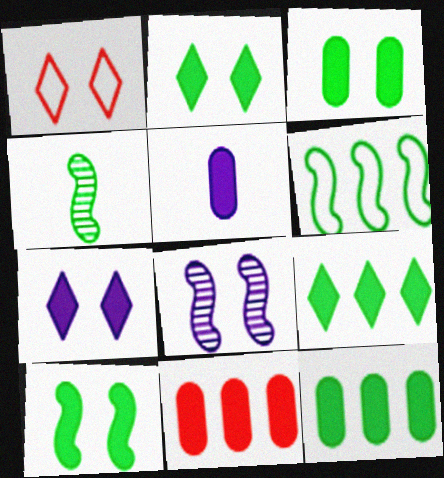[[1, 3, 8], 
[2, 3, 10], 
[3, 5, 11], 
[4, 6, 10]]